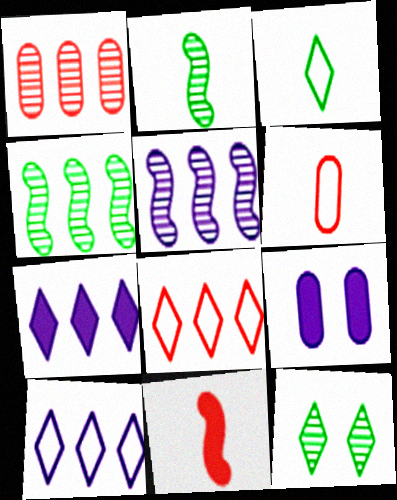[[2, 8, 9]]